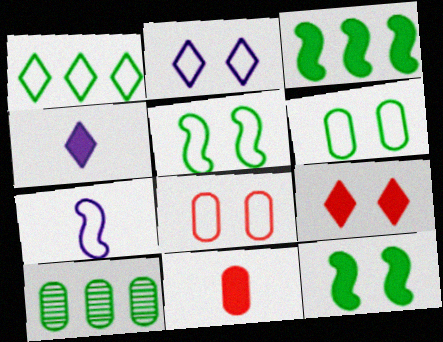[[1, 3, 10], 
[1, 7, 8], 
[2, 5, 8], 
[7, 9, 10]]